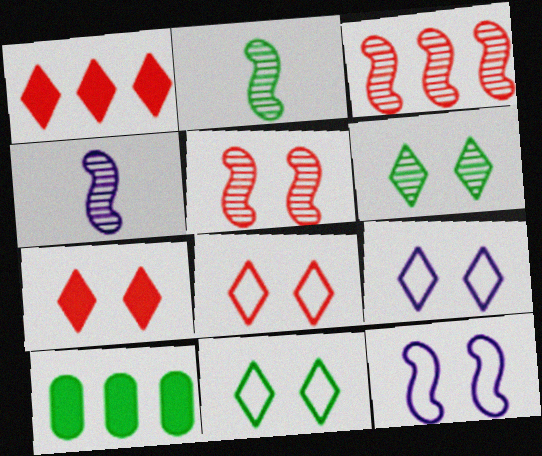[[2, 10, 11], 
[4, 8, 10], 
[6, 7, 9], 
[8, 9, 11]]